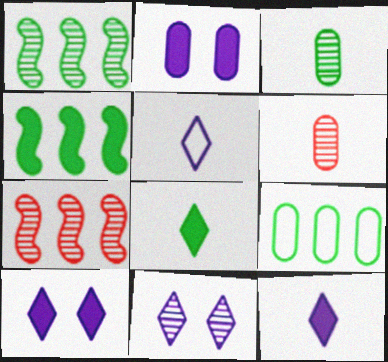[[1, 6, 11], 
[2, 6, 9], 
[3, 7, 11]]